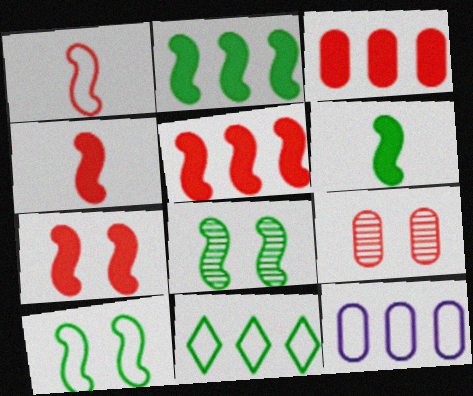[[4, 5, 7]]